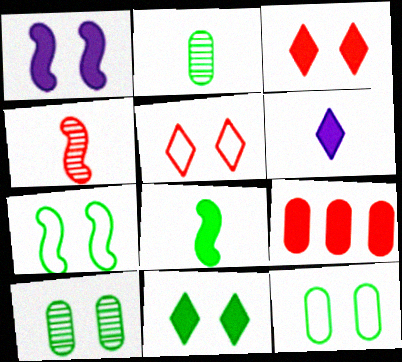[[1, 5, 10], 
[4, 5, 9], 
[7, 10, 11]]